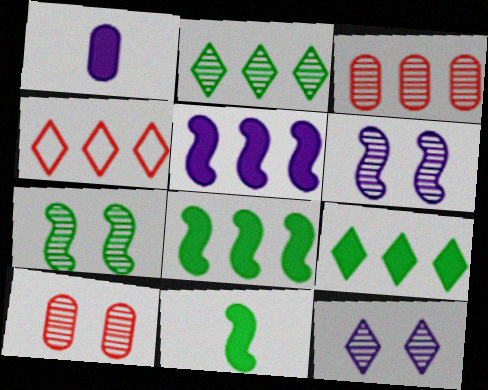[[1, 4, 7], 
[7, 10, 12]]